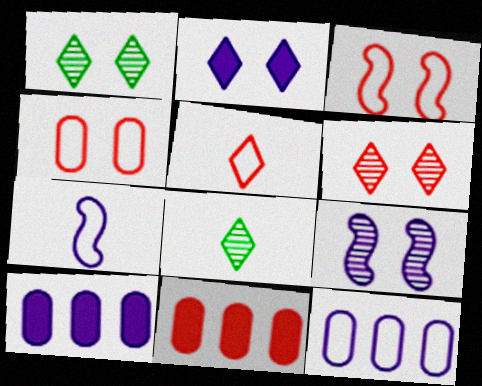[[1, 7, 11], 
[3, 8, 10]]